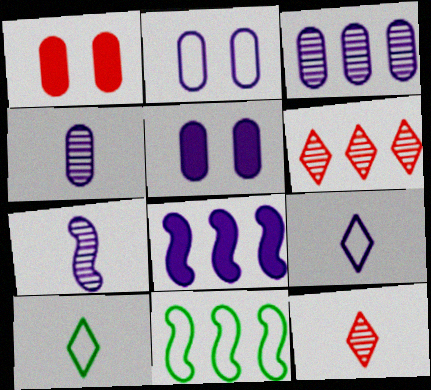[[5, 11, 12]]